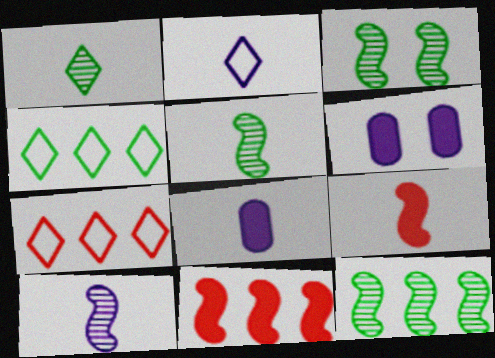[[2, 8, 10], 
[3, 5, 12], 
[3, 7, 8], 
[5, 6, 7]]